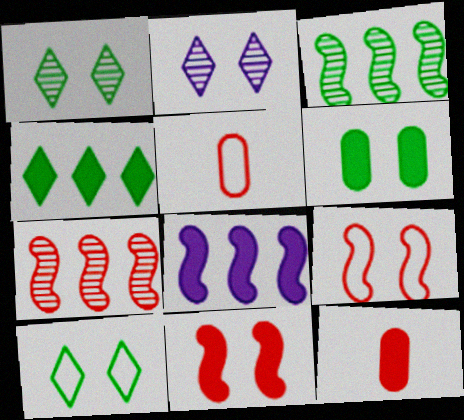[[1, 5, 8], 
[2, 6, 9]]